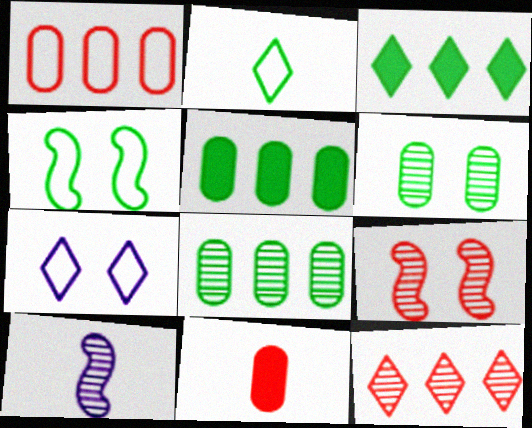[[2, 10, 11], 
[6, 10, 12]]